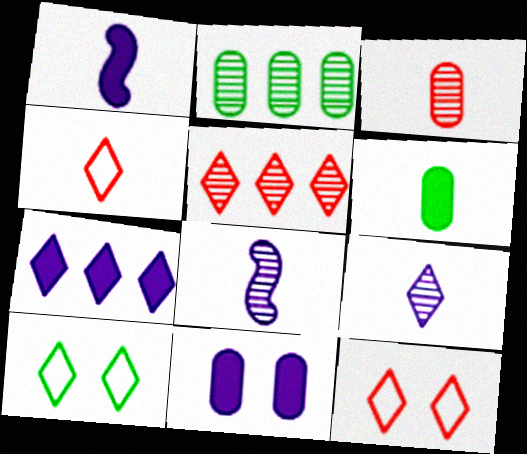[[1, 2, 12], 
[1, 7, 11], 
[4, 6, 8]]